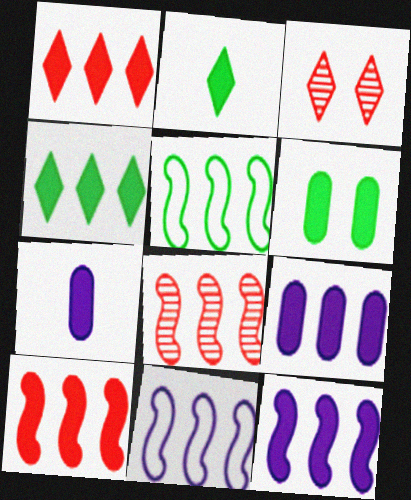[[3, 5, 7], 
[4, 9, 10], 
[5, 8, 12]]